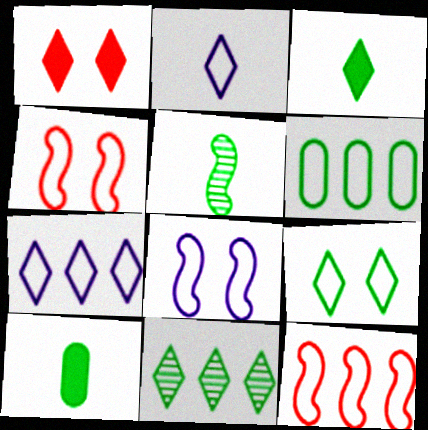[[1, 2, 11], 
[2, 4, 6], 
[3, 9, 11], 
[6, 7, 12]]